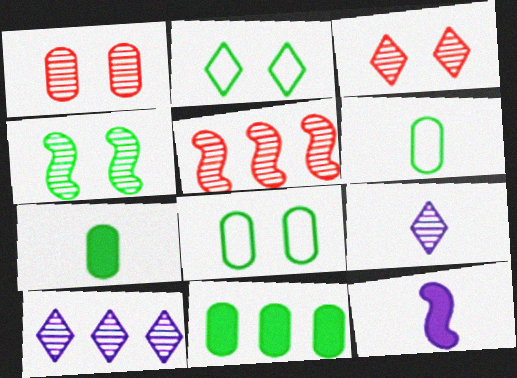[]